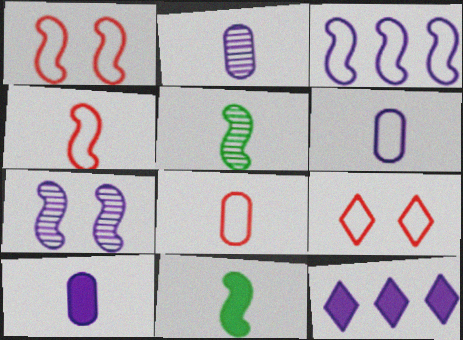[[2, 6, 10], 
[6, 7, 12]]